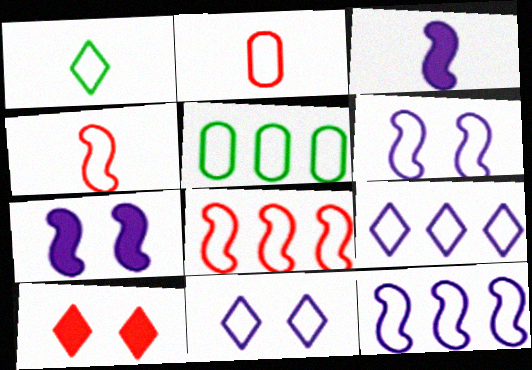[[4, 5, 11], 
[5, 8, 9]]